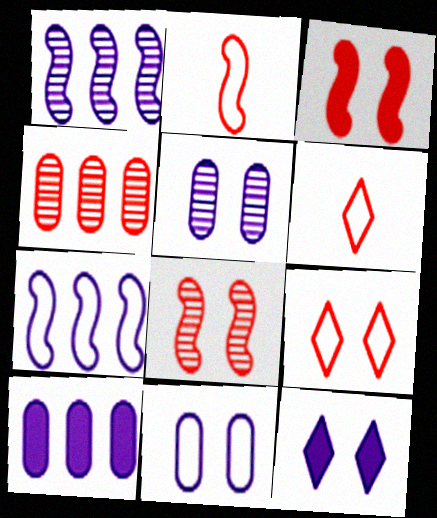[[3, 4, 6]]